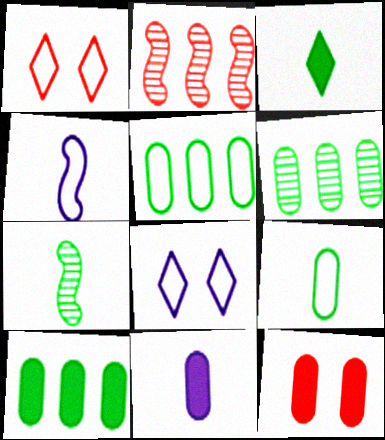[[1, 4, 5], 
[3, 7, 9], 
[5, 6, 10], 
[10, 11, 12]]